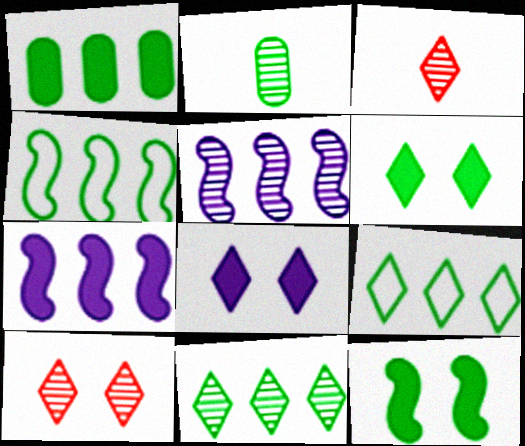[[1, 4, 11], 
[2, 4, 6], 
[2, 5, 10], 
[2, 9, 12], 
[3, 8, 9]]